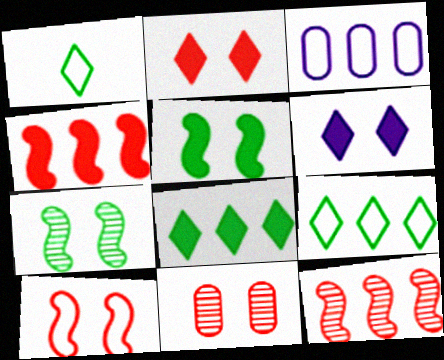[[1, 3, 10], 
[2, 10, 11], 
[3, 8, 12]]